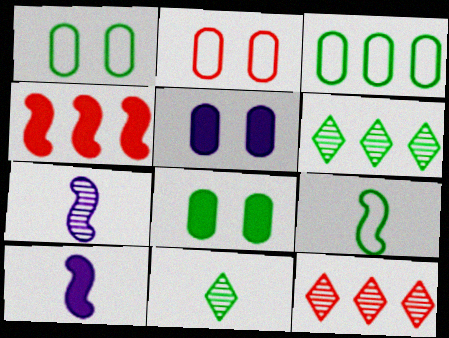[[1, 10, 12], 
[2, 6, 10], 
[5, 9, 12], 
[6, 8, 9]]